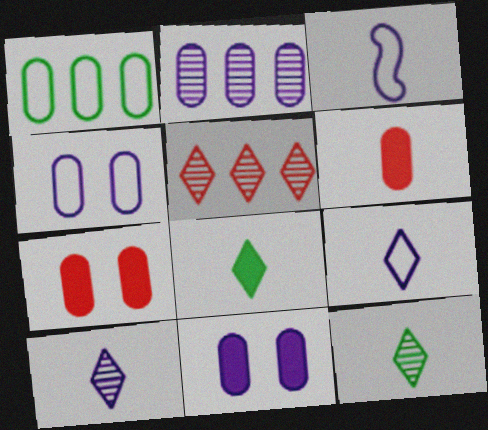[[3, 6, 12]]